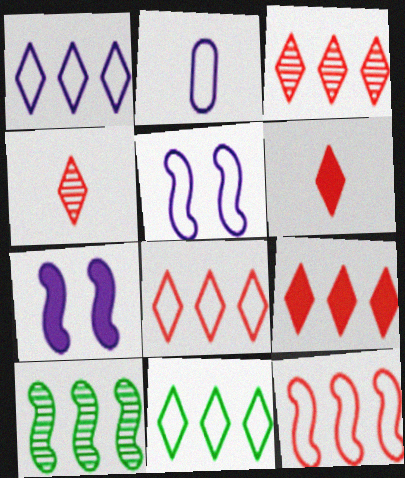[[1, 2, 5], 
[1, 8, 11], 
[3, 8, 9]]